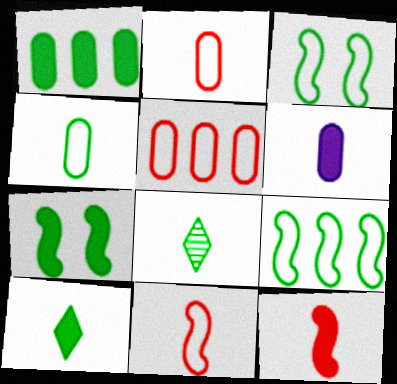[[1, 3, 8], 
[1, 7, 10], 
[6, 8, 11], 
[6, 10, 12]]